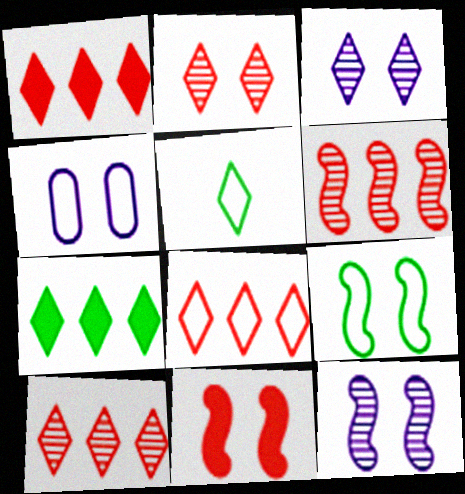[[1, 3, 5], 
[1, 8, 10], 
[9, 11, 12]]